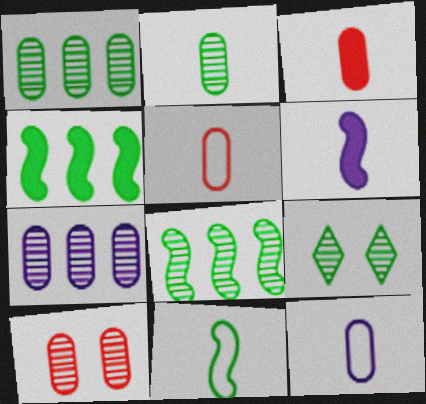[[2, 3, 12], 
[2, 7, 10], 
[2, 8, 9]]